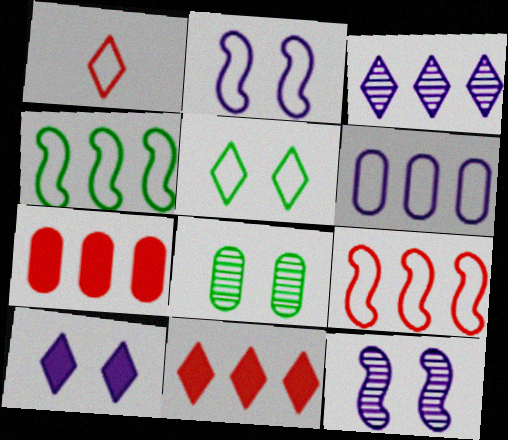[[3, 4, 7]]